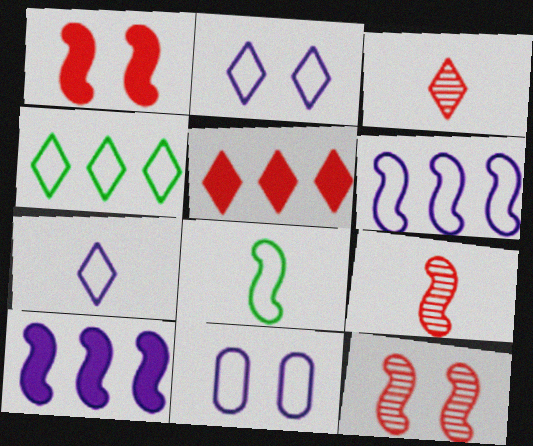[[6, 7, 11], 
[8, 10, 12]]